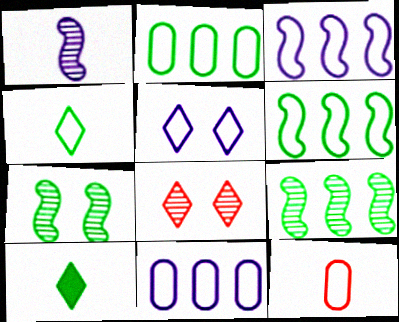[[1, 10, 12], 
[2, 7, 10], 
[5, 6, 12]]